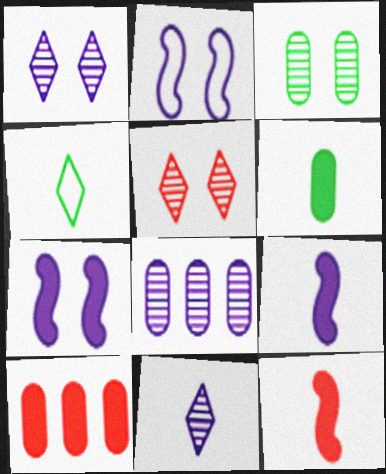[]